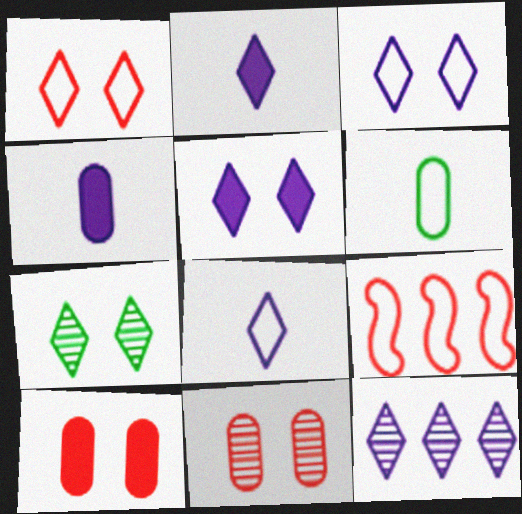[[1, 5, 7], 
[2, 3, 12], 
[3, 6, 9], 
[4, 7, 9], 
[5, 8, 12]]